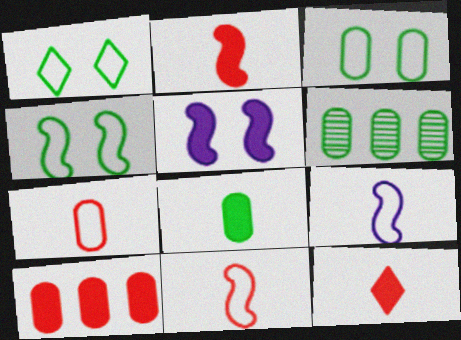[[1, 3, 4], 
[3, 6, 8]]